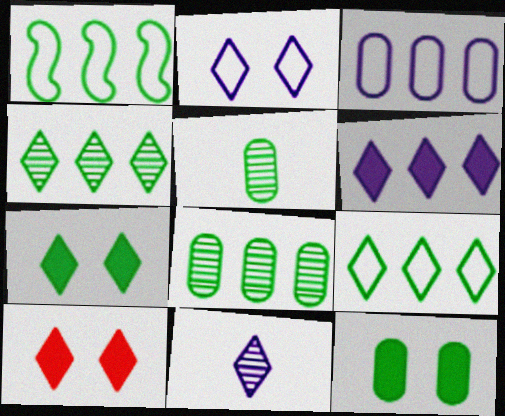[[1, 5, 7], 
[2, 6, 11], 
[9, 10, 11]]